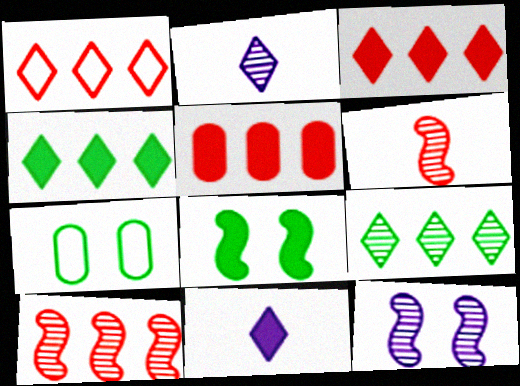[[1, 5, 10], 
[5, 8, 11], 
[7, 10, 11]]